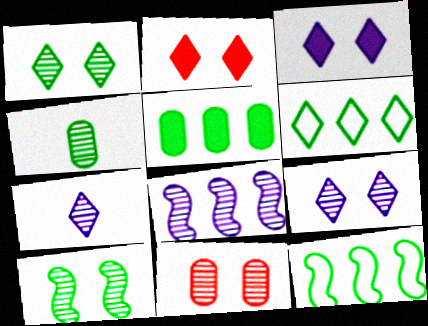[[2, 6, 7], 
[9, 10, 11]]